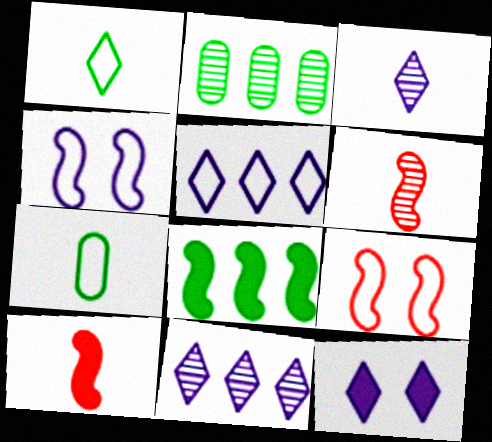[[3, 5, 12], 
[3, 7, 10], 
[4, 6, 8], 
[5, 7, 9]]